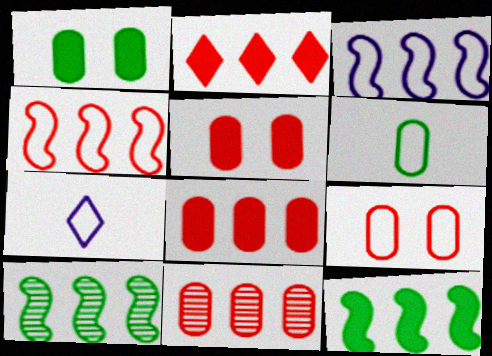[[2, 4, 11], 
[5, 7, 10]]